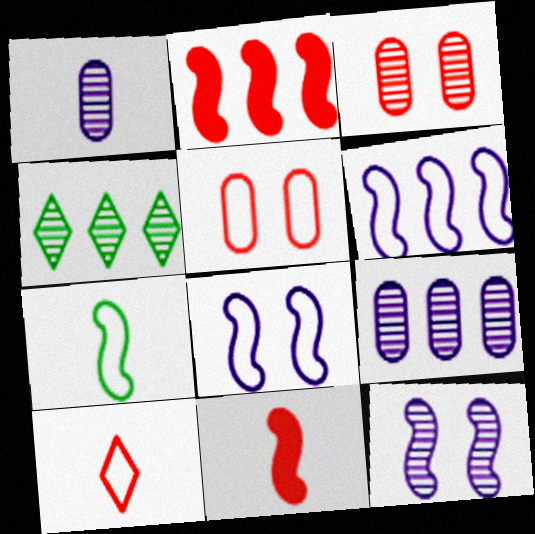[[2, 3, 10], 
[2, 7, 12]]